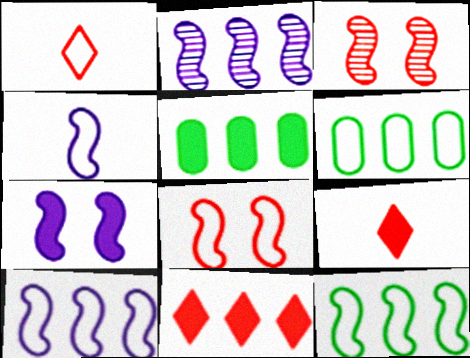[[2, 4, 7], 
[2, 6, 11], 
[4, 8, 12], 
[5, 7, 9]]